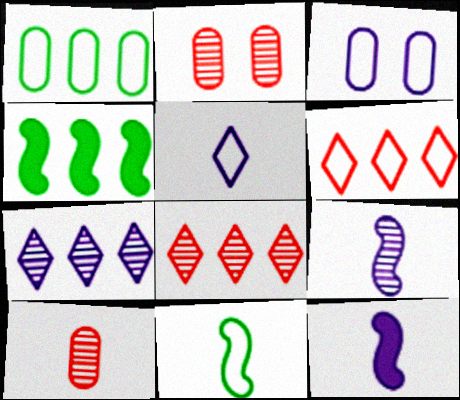[[2, 4, 5], 
[3, 6, 11], 
[3, 7, 12]]